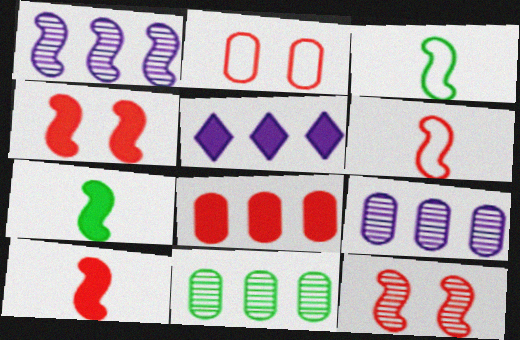[[1, 3, 4]]